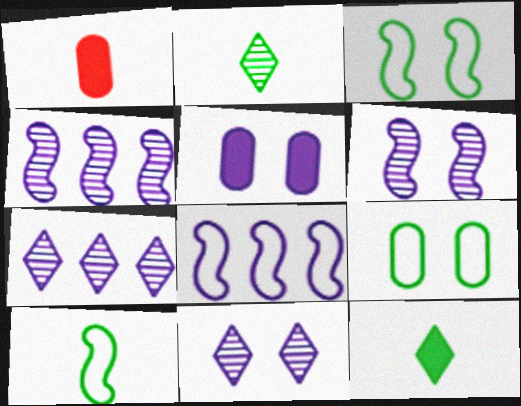[[1, 3, 7]]